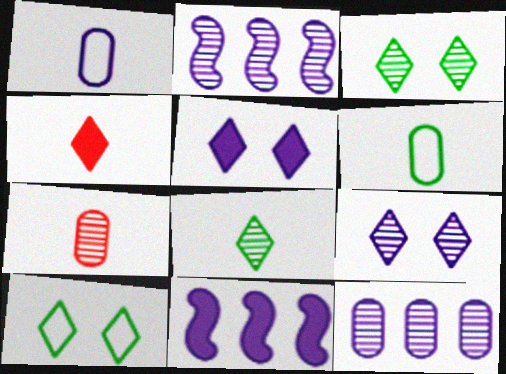[[1, 2, 5], 
[1, 9, 11], 
[2, 3, 7], 
[7, 10, 11]]